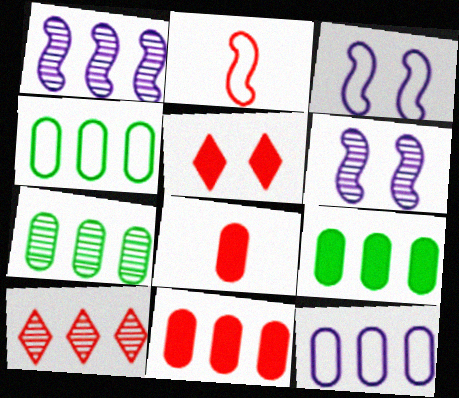[[1, 7, 10], 
[4, 7, 9], 
[7, 11, 12]]